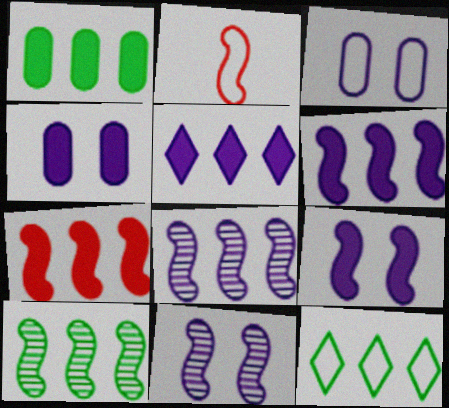[[1, 5, 7], 
[1, 10, 12], 
[2, 3, 12], 
[2, 9, 10]]